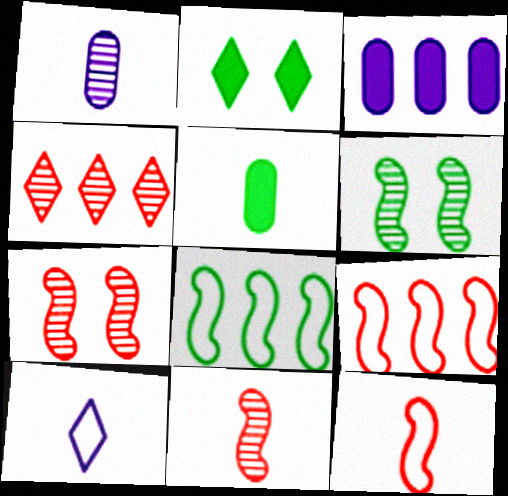[[1, 2, 9], 
[1, 4, 6], 
[2, 4, 10], 
[3, 4, 8], 
[5, 10, 11]]